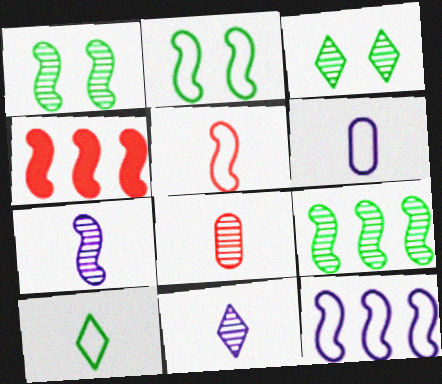[[2, 4, 7], 
[2, 5, 12], 
[3, 4, 6], 
[4, 9, 12], 
[5, 6, 10]]